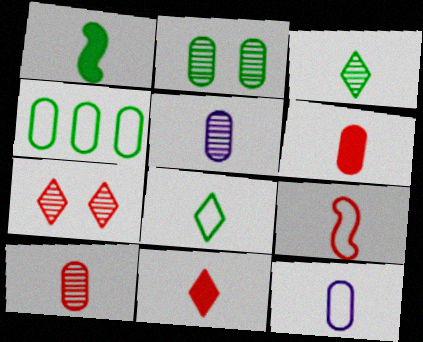[[8, 9, 12], 
[9, 10, 11]]